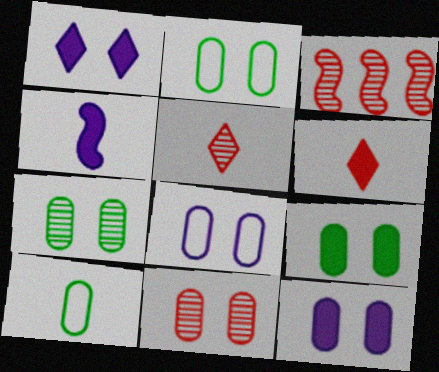[[1, 3, 10], 
[2, 7, 9], 
[2, 11, 12], 
[3, 5, 11], 
[4, 5, 10], 
[8, 9, 11]]